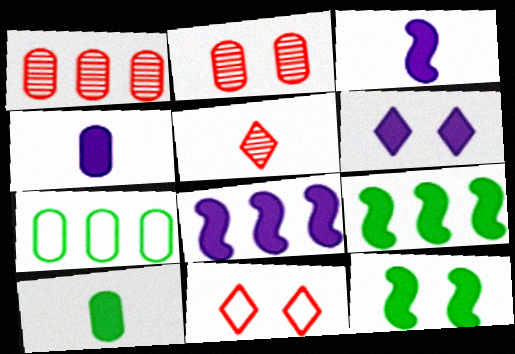[[2, 4, 7], 
[4, 6, 8]]